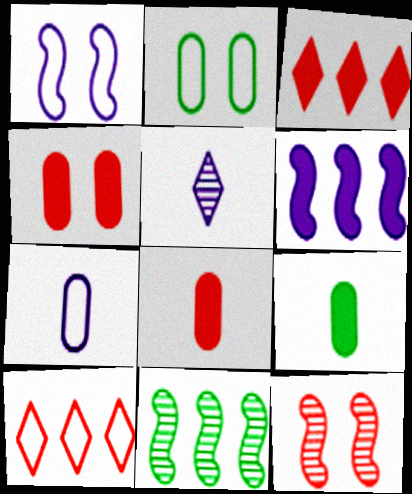[[8, 10, 12]]